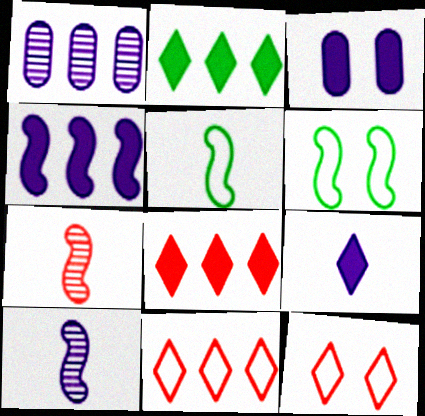[[3, 4, 9], 
[4, 6, 7]]